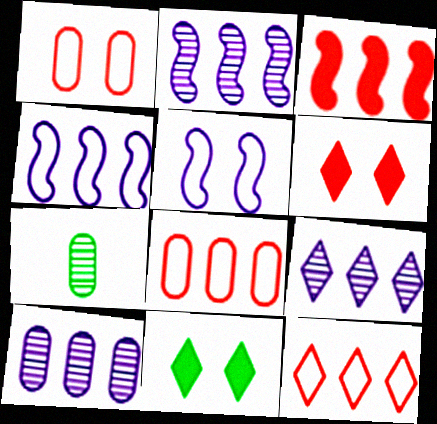[[2, 9, 10], 
[4, 6, 7]]